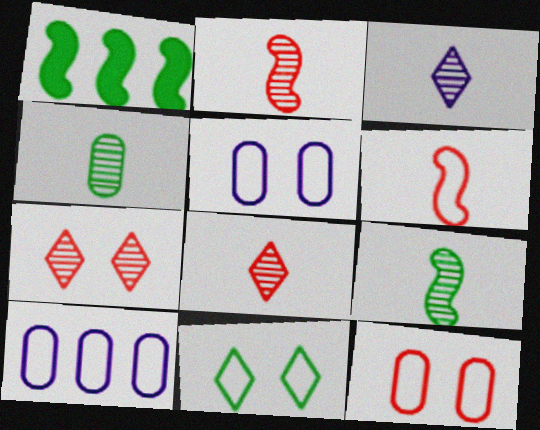[[1, 3, 12], 
[1, 4, 11], 
[1, 5, 8], 
[2, 3, 4], 
[6, 10, 11]]